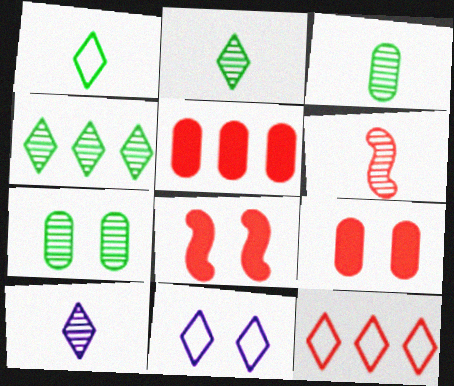[[1, 11, 12], 
[3, 6, 10], 
[6, 9, 12], 
[7, 8, 11]]